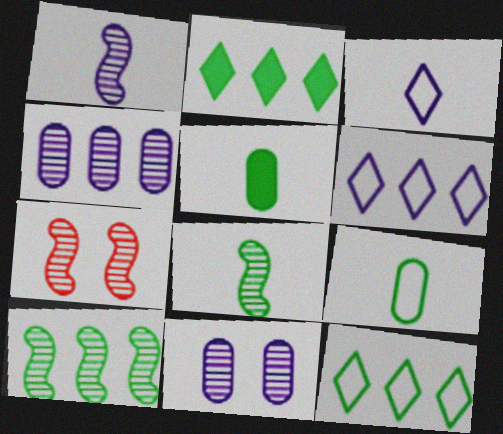[[1, 7, 10], 
[5, 6, 7]]